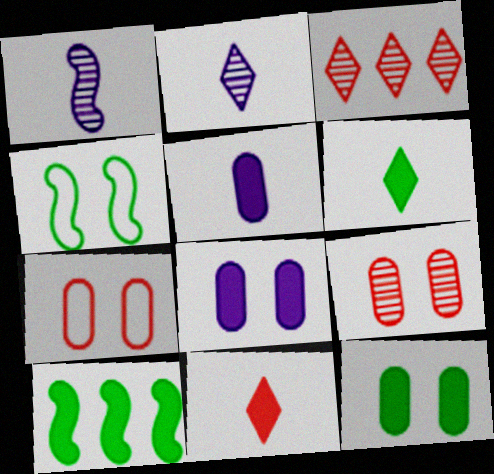[[2, 7, 10], 
[3, 4, 5], 
[6, 10, 12], 
[8, 10, 11]]